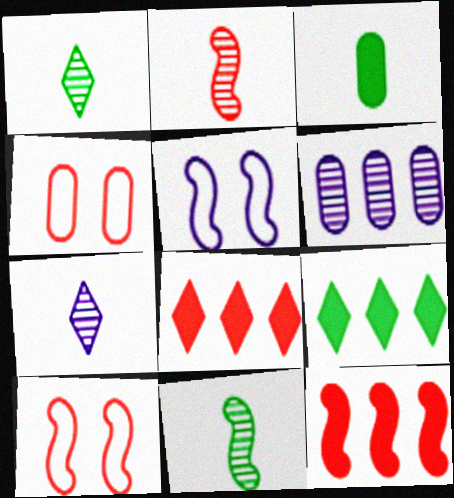[[2, 4, 8], 
[2, 10, 12], 
[3, 4, 6], 
[5, 11, 12]]